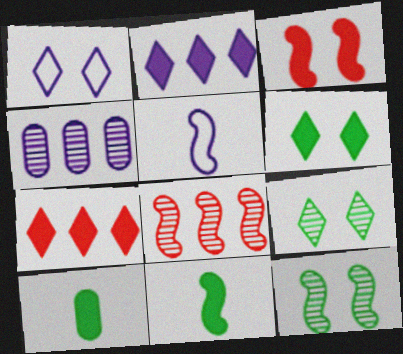[[1, 8, 10], 
[2, 3, 10]]